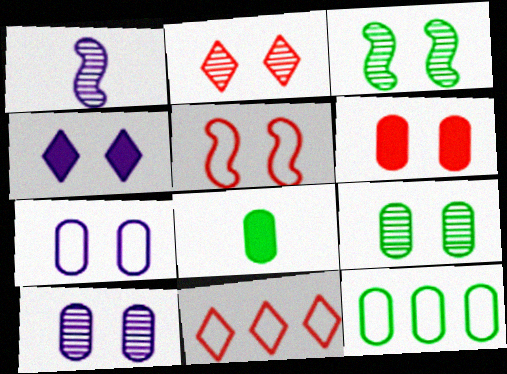[[2, 3, 10], 
[2, 5, 6], 
[4, 5, 9], 
[6, 7, 9], 
[8, 9, 12]]